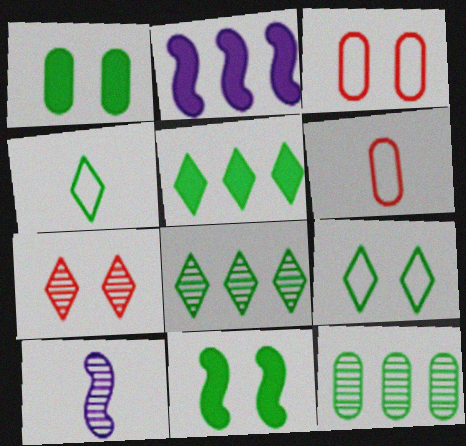[[3, 5, 10], 
[4, 11, 12], 
[7, 10, 12]]